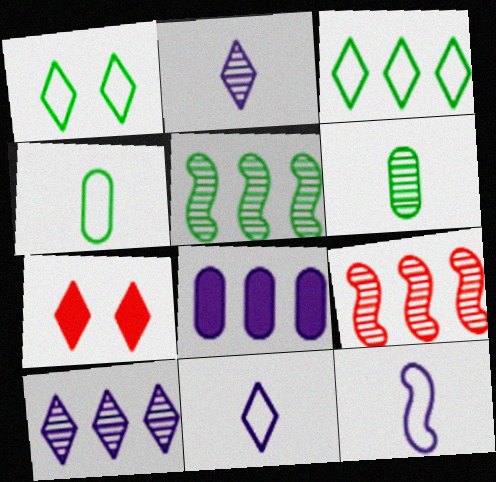[[2, 3, 7], 
[3, 8, 9]]